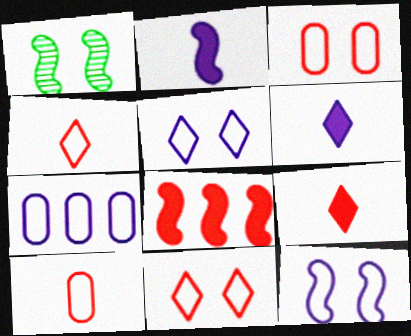[[1, 7, 9]]